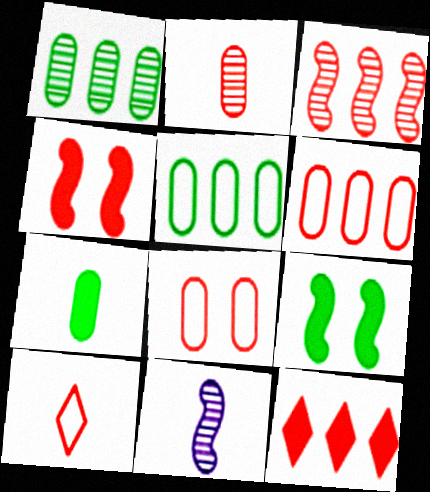[[3, 6, 12], 
[7, 10, 11]]